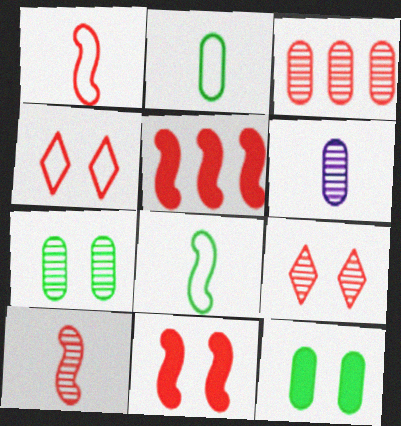[[3, 6, 7], 
[3, 9, 10]]